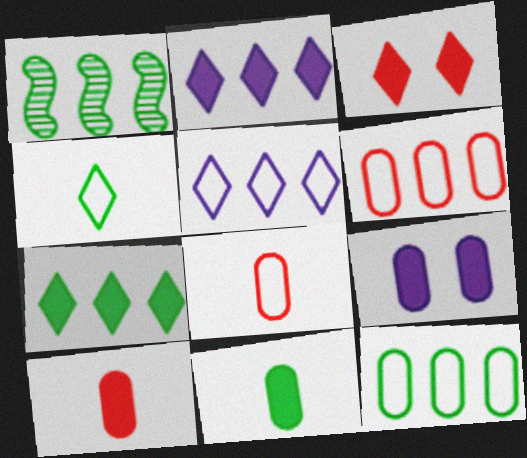[[1, 2, 6], 
[1, 7, 12]]